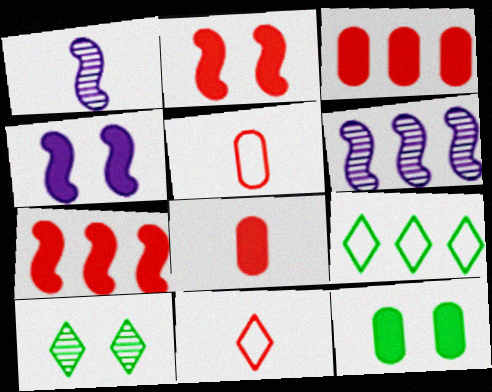[[3, 6, 9], 
[6, 11, 12]]